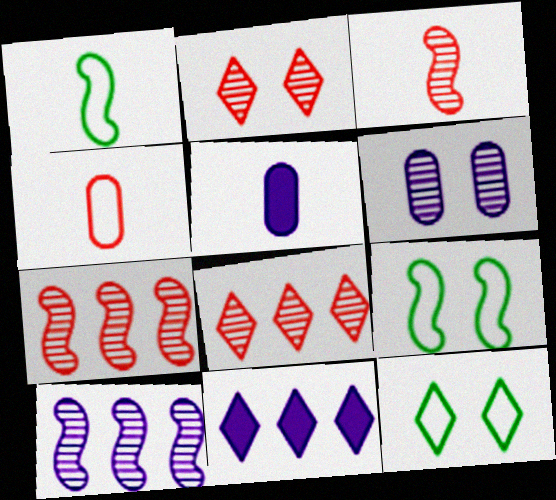[[5, 7, 12], 
[5, 8, 9]]